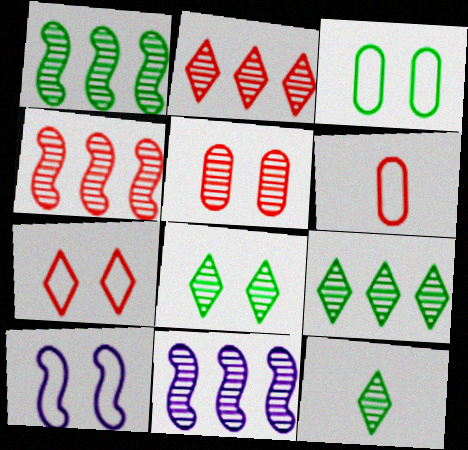[[1, 4, 11], 
[3, 7, 10], 
[5, 11, 12], 
[8, 9, 12]]